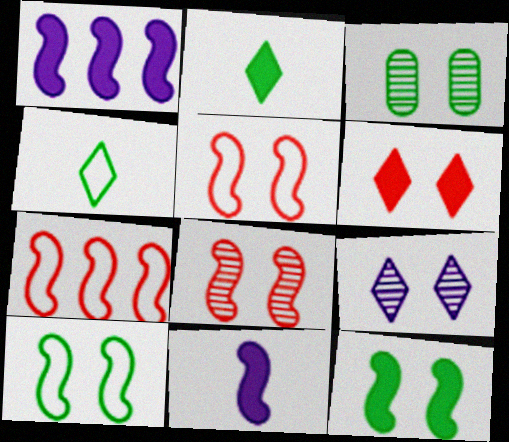[[3, 8, 9]]